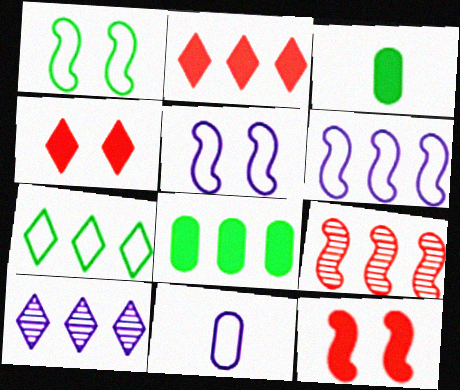[[2, 7, 10]]